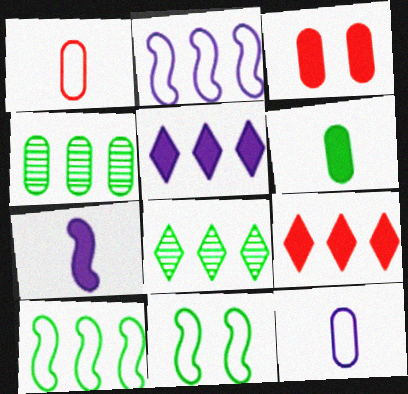[[2, 4, 9], 
[3, 4, 12], 
[6, 8, 11]]